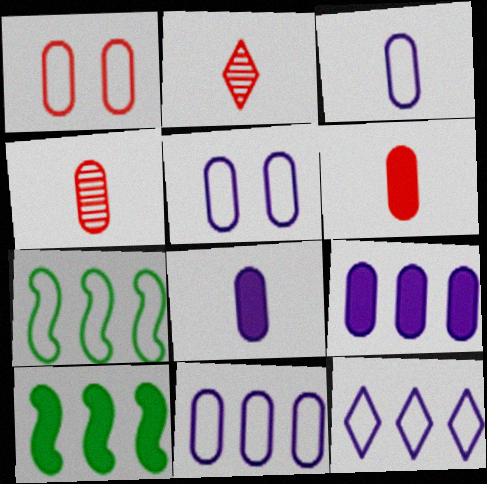[[2, 5, 10], 
[3, 5, 11]]